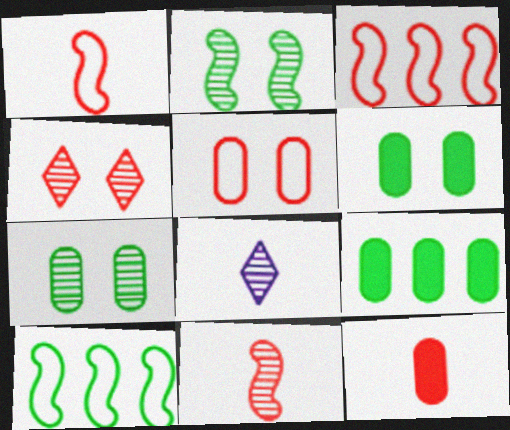[[3, 4, 12], 
[3, 6, 8]]